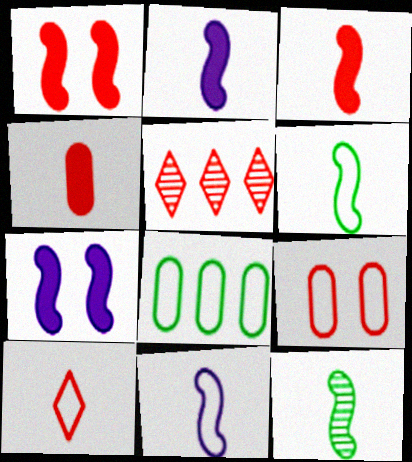[[3, 5, 9], 
[3, 11, 12]]